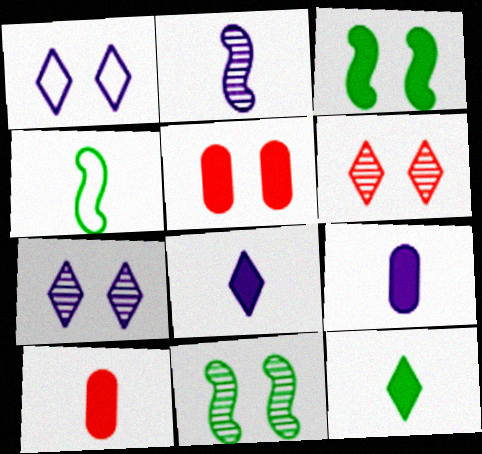[[1, 5, 11]]